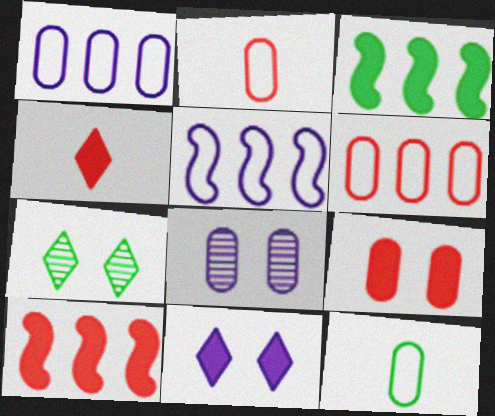[[3, 7, 12], 
[4, 9, 10]]